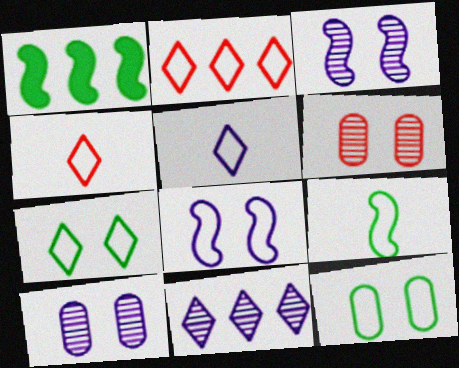[[1, 4, 10], 
[1, 5, 6], 
[2, 5, 7]]